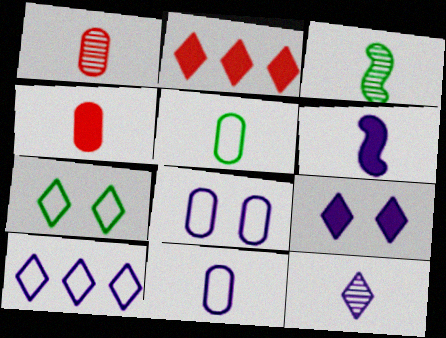[[1, 3, 12], 
[2, 3, 8], 
[2, 7, 12], 
[6, 11, 12], 
[9, 10, 12]]